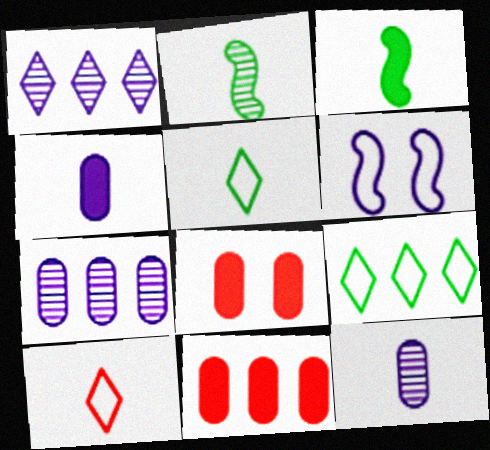[[1, 4, 6], 
[2, 4, 10], 
[3, 10, 12]]